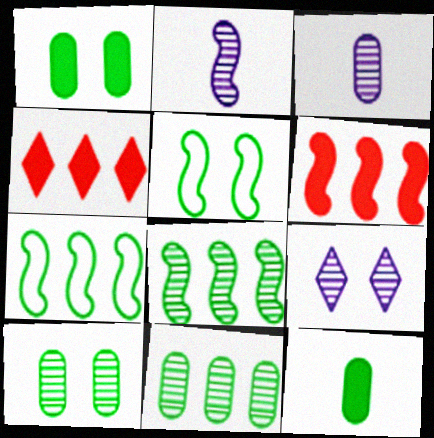[[2, 5, 6], 
[3, 4, 5]]